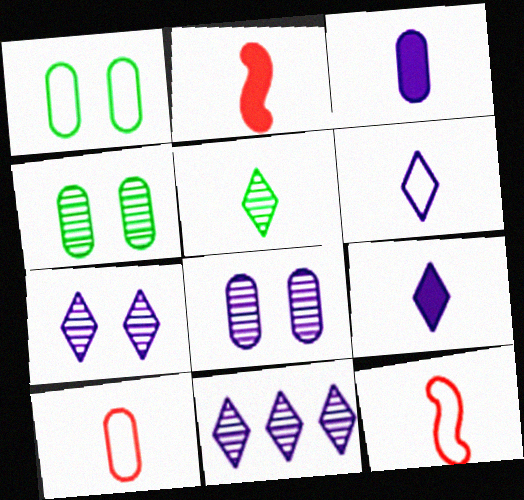[[1, 2, 11], 
[3, 5, 12]]